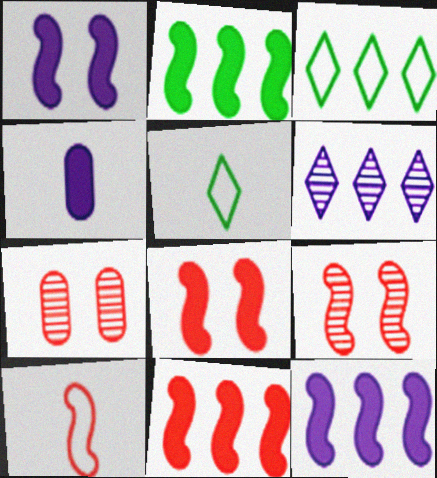[[2, 11, 12], 
[3, 4, 9], 
[5, 7, 12], 
[9, 10, 11]]